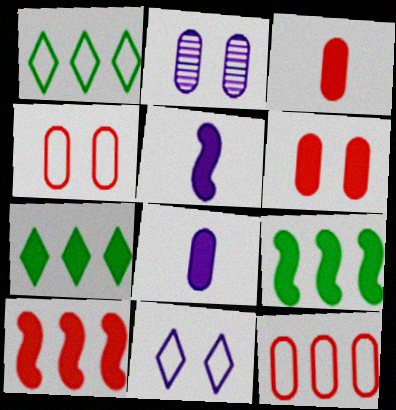[[5, 6, 7]]